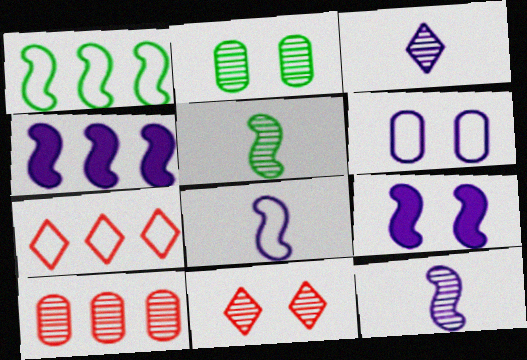[[3, 4, 6]]